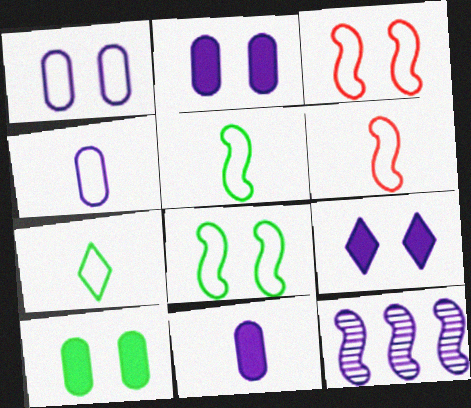[[4, 6, 7], 
[4, 9, 12]]